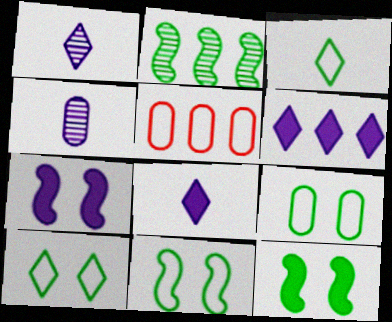[[1, 5, 12], 
[2, 5, 6], 
[9, 10, 11]]